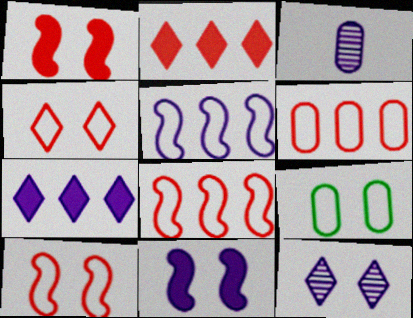[[1, 9, 12]]